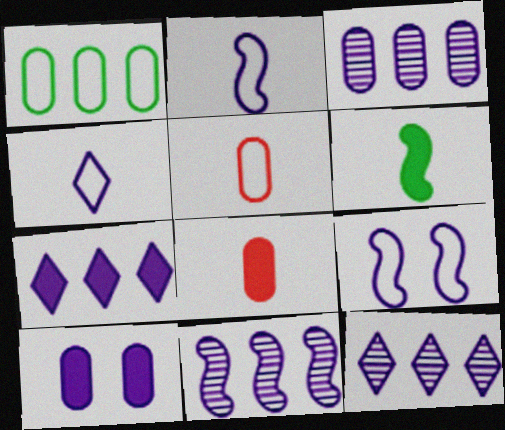[[2, 10, 12], 
[3, 11, 12], 
[4, 10, 11]]